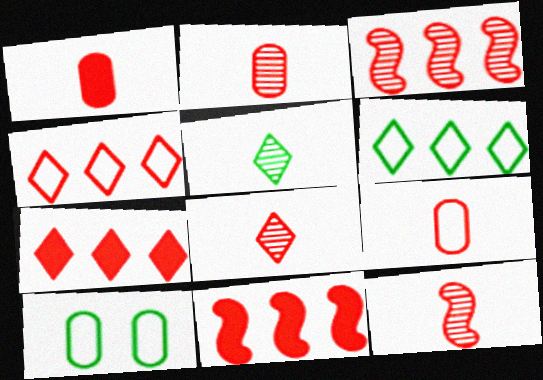[[1, 2, 9], 
[2, 8, 12]]